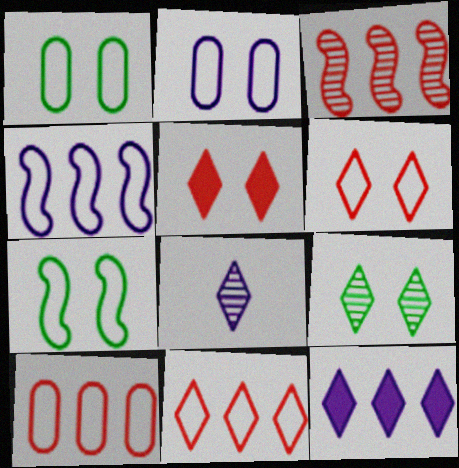[[2, 6, 7]]